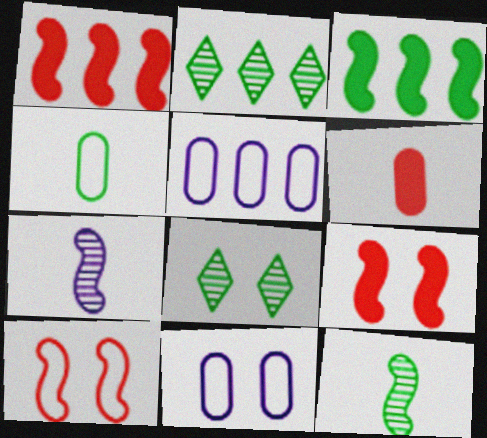[[1, 2, 5], 
[3, 4, 8], 
[3, 7, 10], 
[8, 9, 11]]